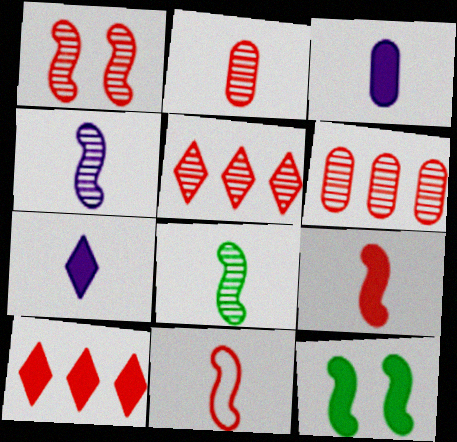[[1, 2, 5], 
[3, 10, 12]]